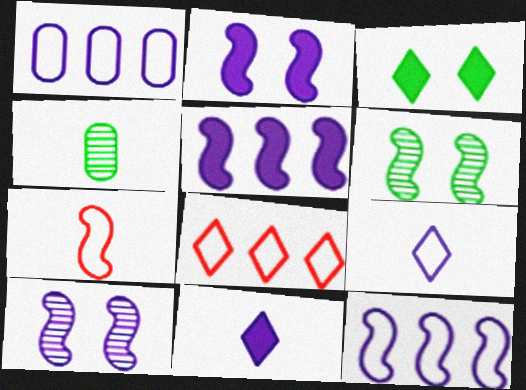[[1, 10, 11], 
[2, 4, 8], 
[4, 7, 11], 
[5, 6, 7]]